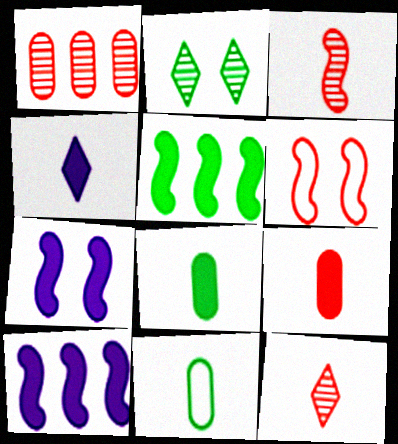[[2, 5, 11], 
[3, 4, 11]]